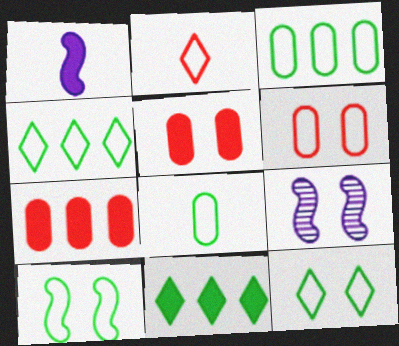[[1, 5, 11], 
[4, 8, 10], 
[5, 9, 12]]